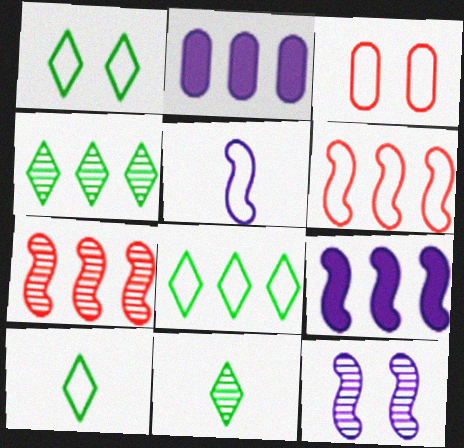[[1, 8, 10], 
[2, 4, 6], 
[2, 7, 8], 
[3, 5, 8], 
[3, 9, 11], 
[5, 9, 12]]